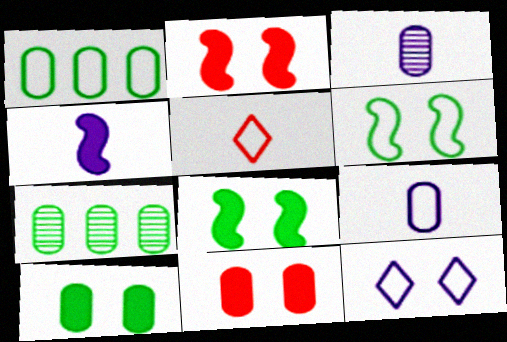[[1, 3, 11], 
[7, 9, 11]]